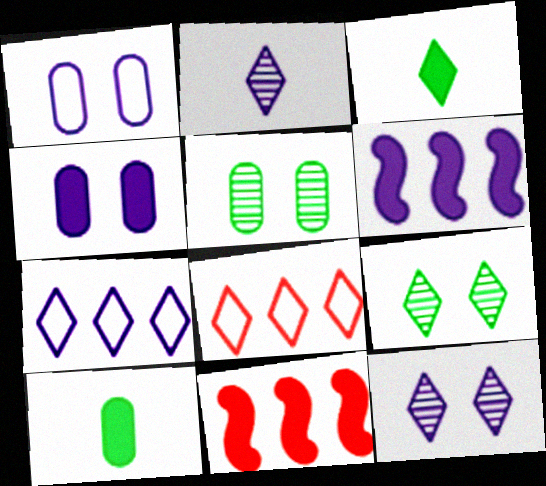[[1, 2, 6], 
[3, 4, 11], 
[3, 8, 12]]